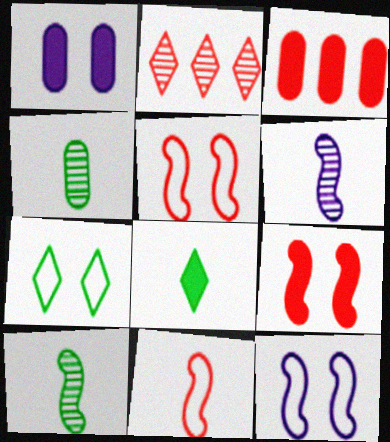[[3, 6, 7]]